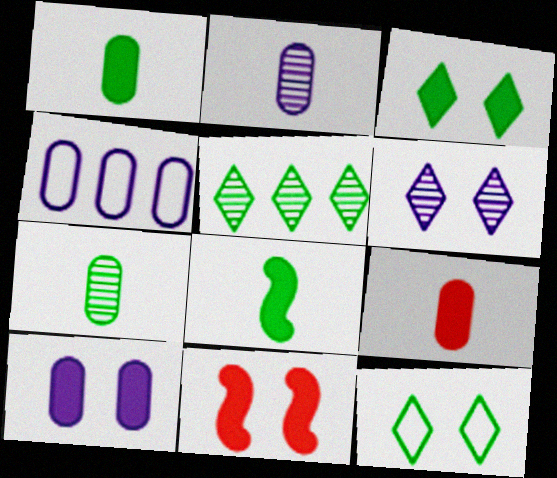[[2, 4, 10], 
[3, 10, 11]]